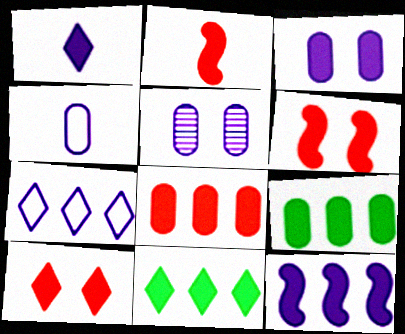[[1, 3, 12], 
[1, 6, 9], 
[1, 10, 11], 
[2, 3, 11], 
[2, 8, 10], 
[8, 11, 12]]